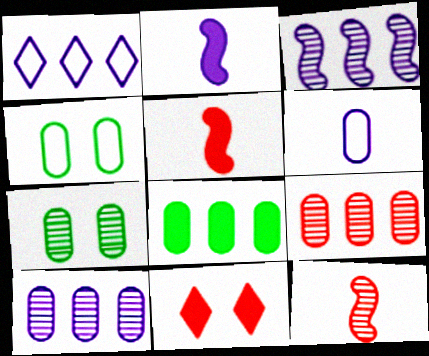[[1, 5, 7], 
[2, 8, 11]]